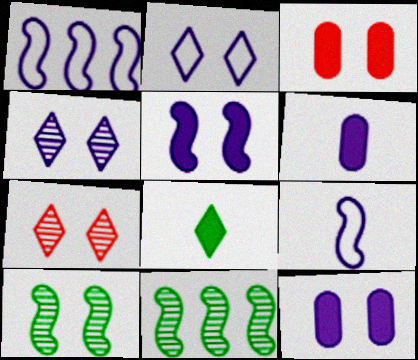[[1, 4, 6], 
[2, 3, 10]]